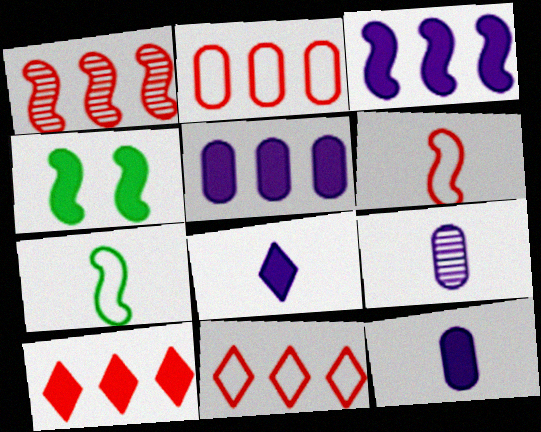[[1, 2, 10], 
[4, 9, 11], 
[4, 10, 12]]